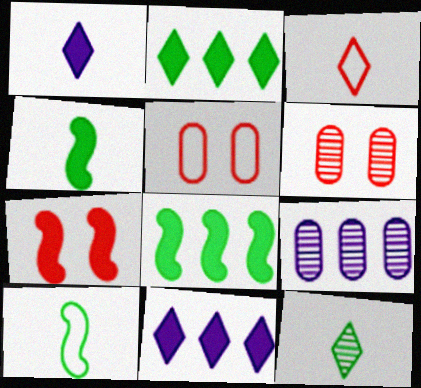[[1, 3, 12], 
[6, 10, 11]]